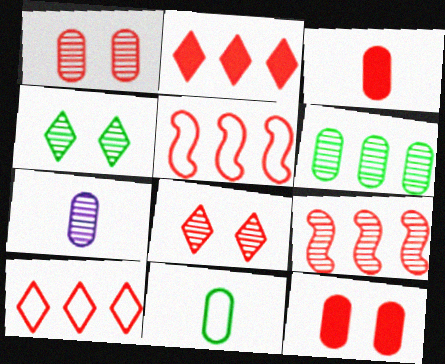[[1, 6, 7], 
[3, 5, 8], 
[3, 7, 11], 
[4, 7, 9]]